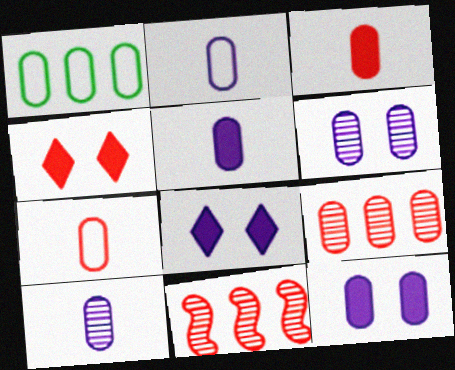[[1, 3, 6], 
[2, 5, 10], 
[4, 7, 11]]